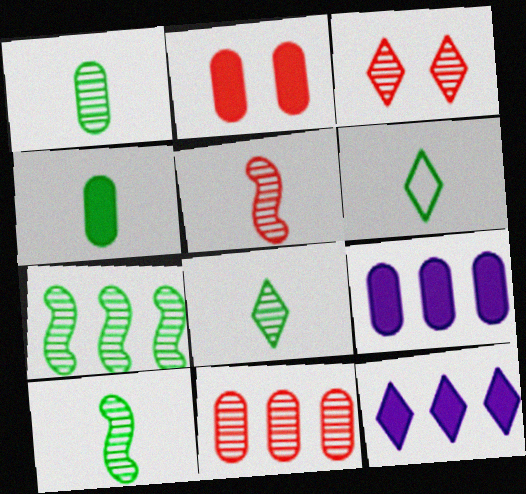[[1, 8, 10], 
[2, 4, 9], 
[3, 5, 11], 
[3, 6, 12], 
[4, 6, 10]]